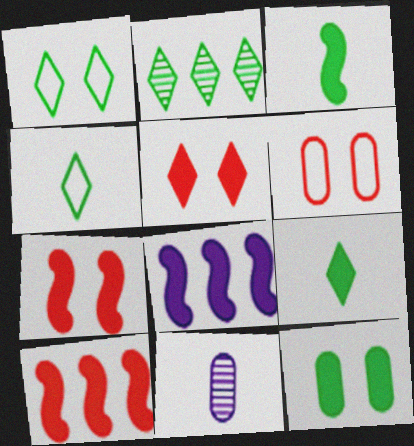[[1, 2, 9], 
[1, 10, 11], 
[3, 7, 8]]